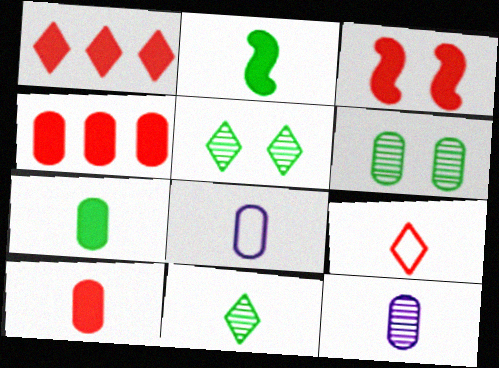[[1, 3, 10], 
[2, 9, 12], 
[4, 6, 8]]